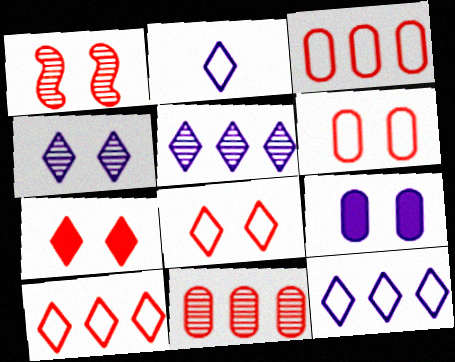[[1, 6, 7]]